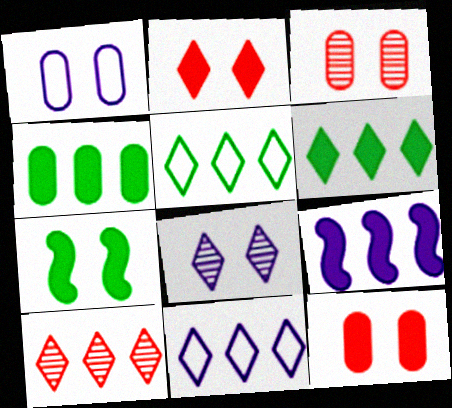[[6, 10, 11]]